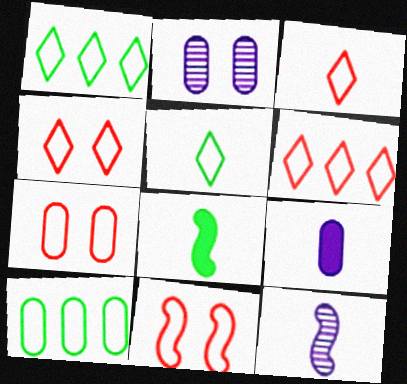[[2, 6, 8], 
[3, 4, 6], 
[4, 7, 11]]